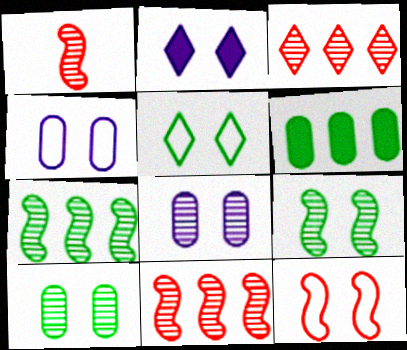[[2, 10, 12], 
[4, 5, 12]]